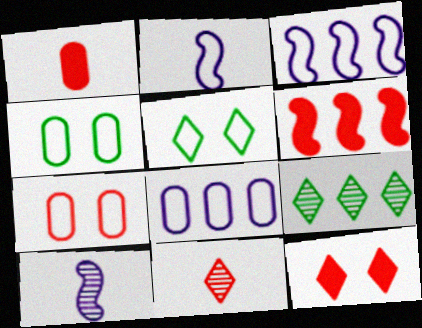[[1, 6, 12], 
[6, 7, 11], 
[6, 8, 9]]